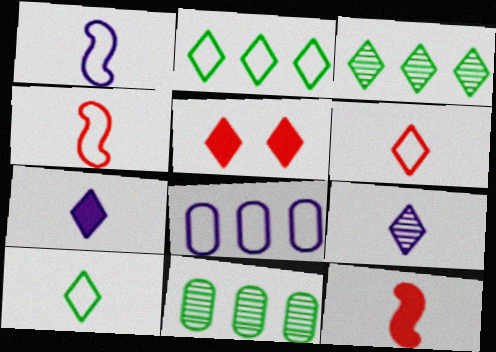[[1, 5, 11], 
[2, 5, 9]]